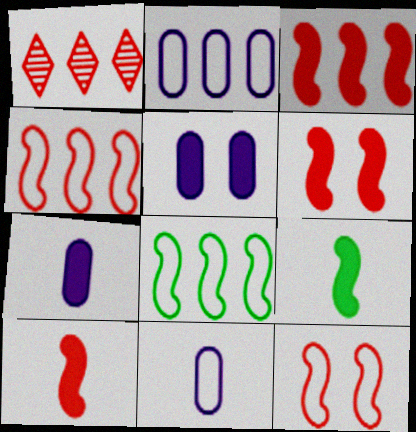[[3, 6, 10]]